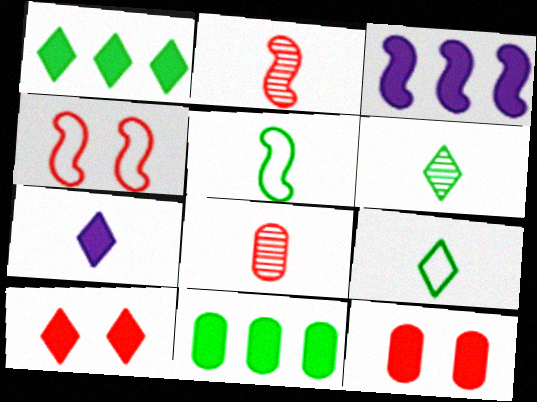[[1, 7, 10], 
[5, 7, 8]]